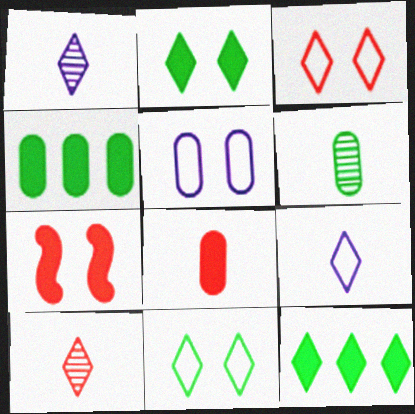[[1, 3, 12]]